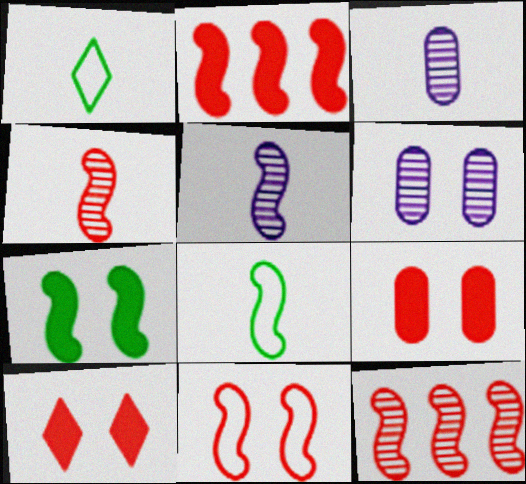[[1, 2, 6], 
[2, 4, 11]]